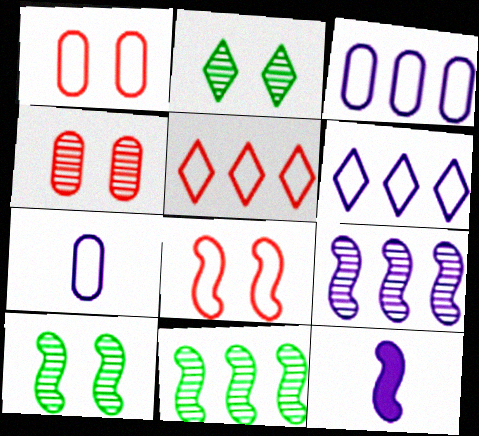[[8, 11, 12]]